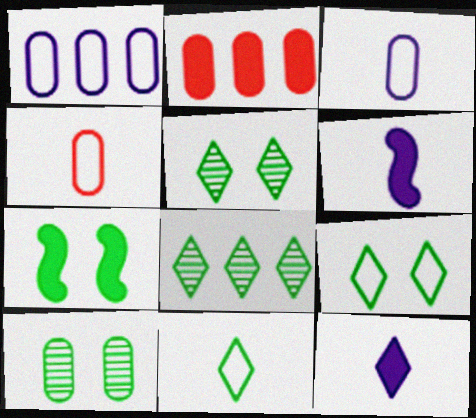[[2, 3, 10], 
[2, 7, 12], 
[7, 9, 10]]